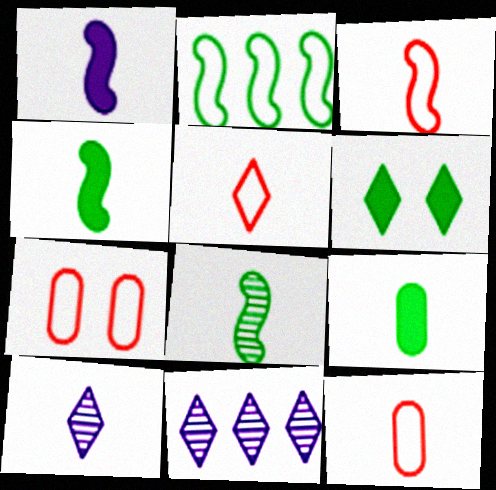[[1, 3, 8], 
[3, 5, 12], 
[3, 9, 10], 
[4, 7, 11], 
[4, 10, 12], 
[5, 6, 11]]